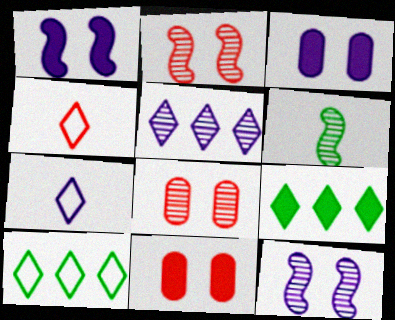[[5, 6, 8]]